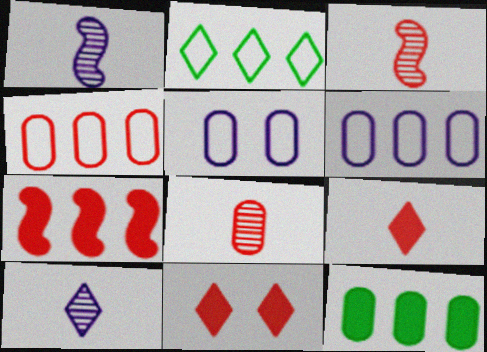[[2, 10, 11], 
[3, 4, 11], 
[5, 8, 12]]